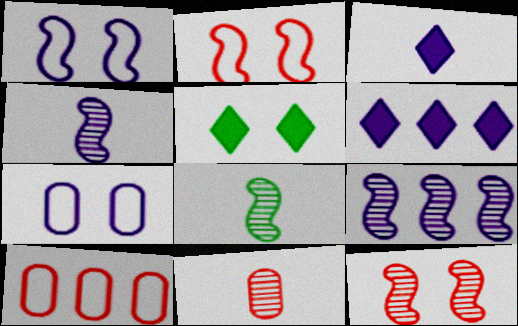[[3, 7, 9], 
[4, 5, 10], 
[4, 6, 7], 
[5, 7, 12], 
[8, 9, 12]]